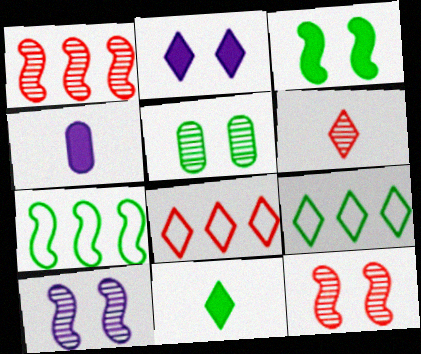[[2, 6, 9], 
[4, 9, 12], 
[5, 7, 11]]